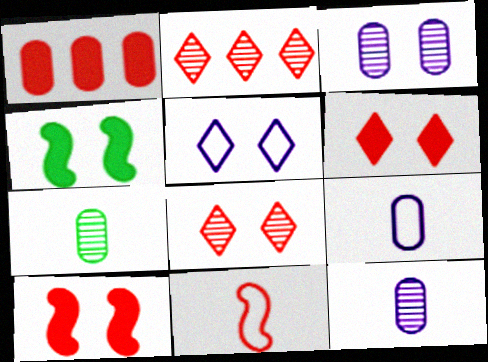[[1, 8, 11], 
[2, 4, 9]]